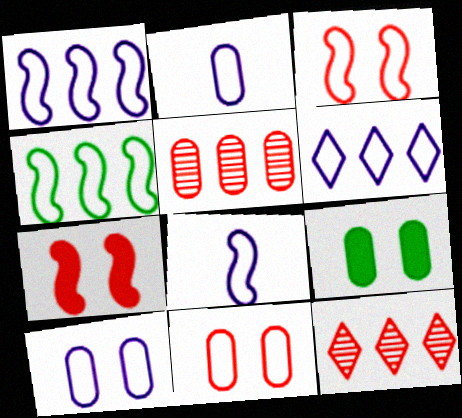[[2, 5, 9], 
[3, 4, 8], 
[6, 8, 10], 
[8, 9, 12]]